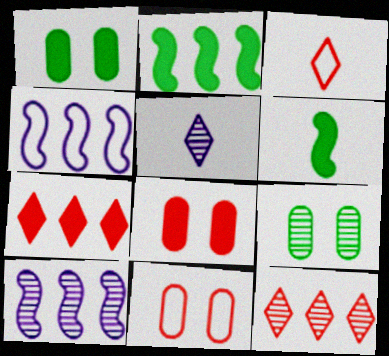[[1, 3, 10], 
[2, 5, 11]]